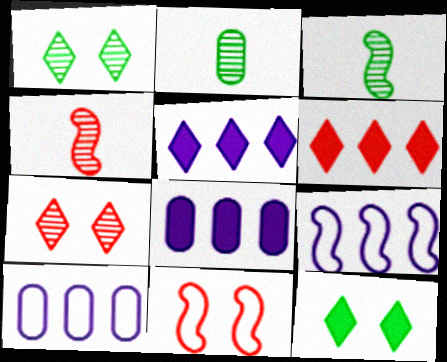[[2, 5, 11], 
[4, 10, 12]]